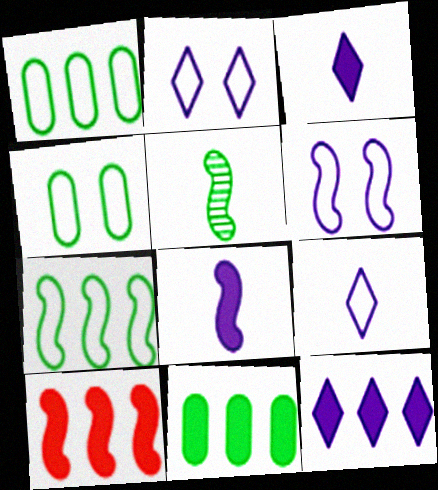[[5, 6, 10], 
[10, 11, 12]]